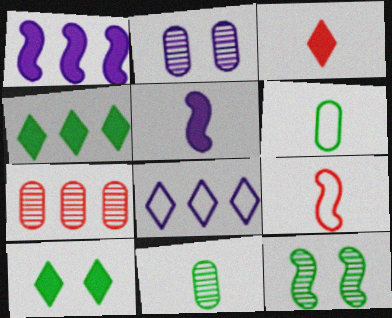[[1, 9, 12], 
[2, 4, 9], 
[2, 5, 8], 
[2, 7, 11], 
[4, 6, 12]]